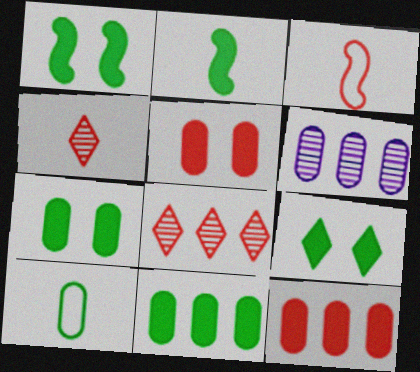[[1, 7, 9], 
[2, 9, 11], 
[3, 5, 8], 
[3, 6, 9], 
[5, 6, 10]]